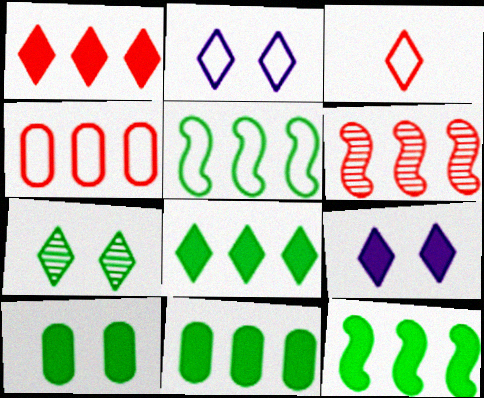[[1, 4, 6], 
[8, 11, 12]]